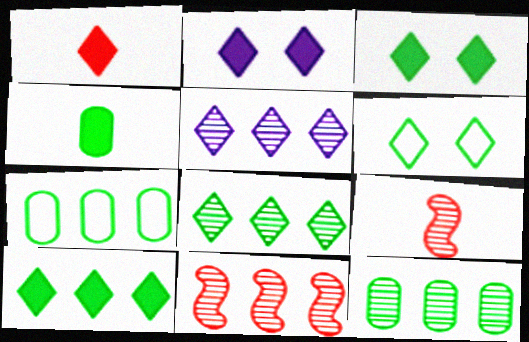[[1, 2, 10], 
[1, 5, 6], 
[2, 7, 9], 
[5, 11, 12]]